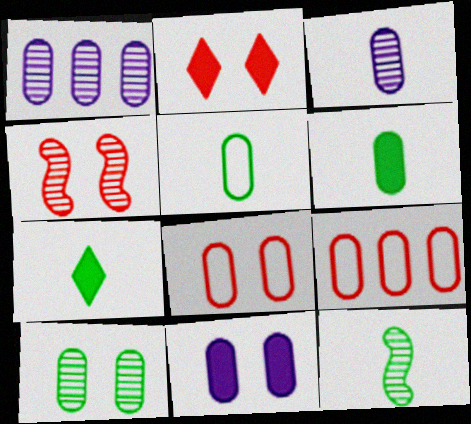[[1, 6, 8], 
[2, 4, 8], 
[5, 7, 12], 
[8, 10, 11]]